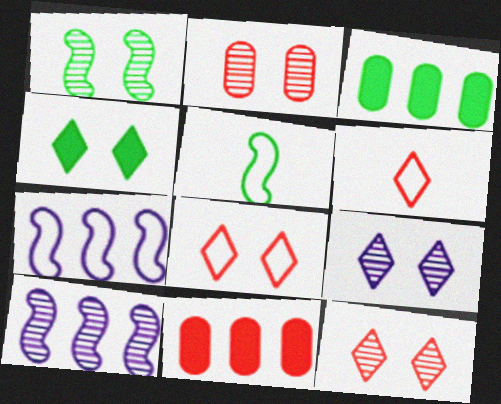[[1, 2, 9], 
[4, 8, 9], 
[5, 9, 11]]